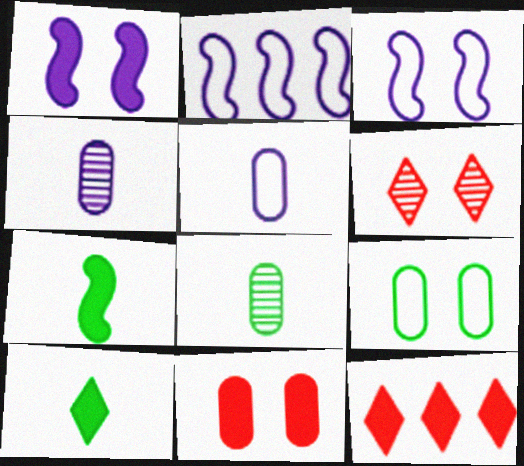[[1, 6, 9], 
[3, 8, 12]]